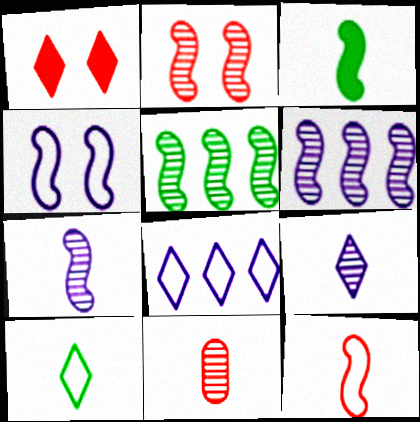[[2, 5, 7], 
[3, 7, 12]]